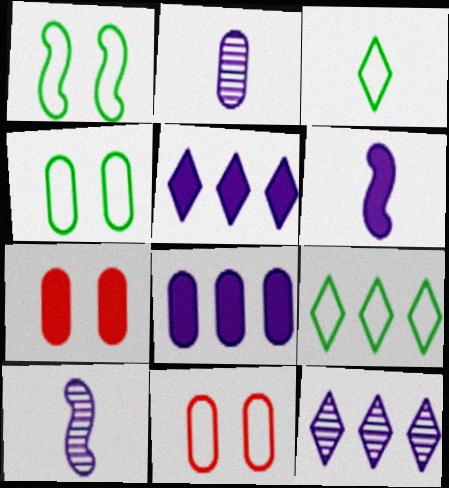[[7, 9, 10]]